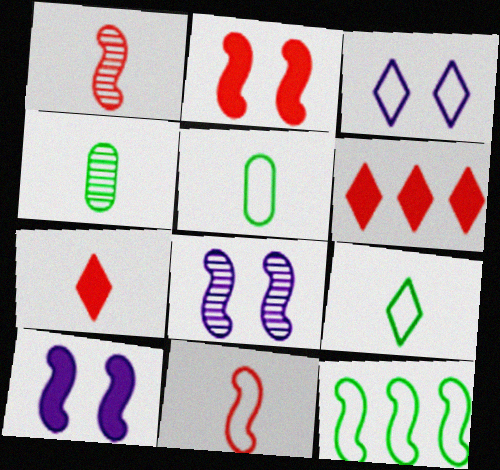[[1, 10, 12], 
[5, 6, 8]]